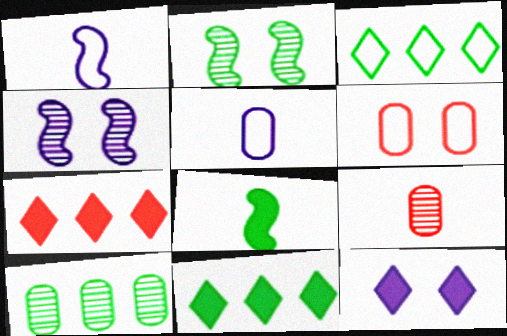[[1, 3, 6], 
[2, 5, 7], 
[2, 6, 12]]